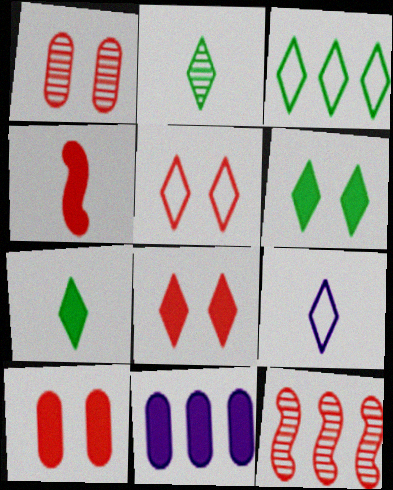[[2, 3, 6], 
[3, 5, 9], 
[3, 11, 12], 
[4, 6, 11]]